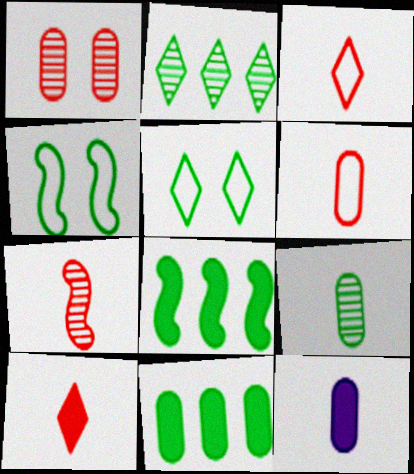[[5, 8, 9], 
[6, 7, 10], 
[6, 9, 12]]